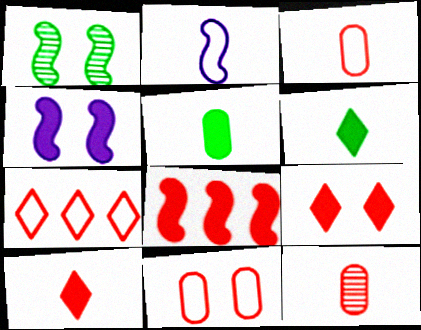[[1, 2, 8], 
[2, 6, 12]]